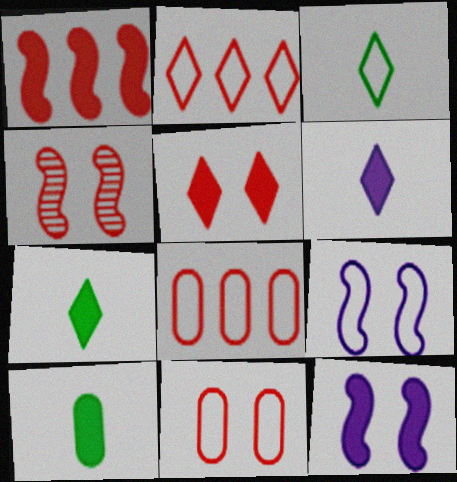[[3, 8, 9], 
[4, 5, 11]]